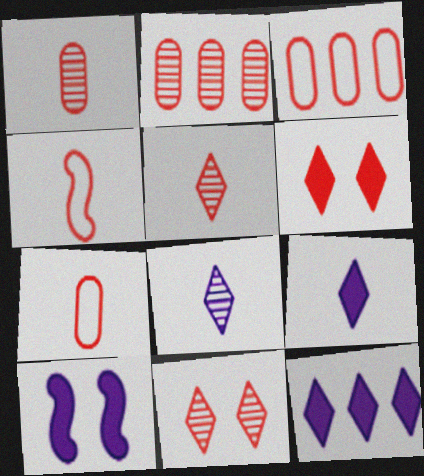[[2, 4, 6]]